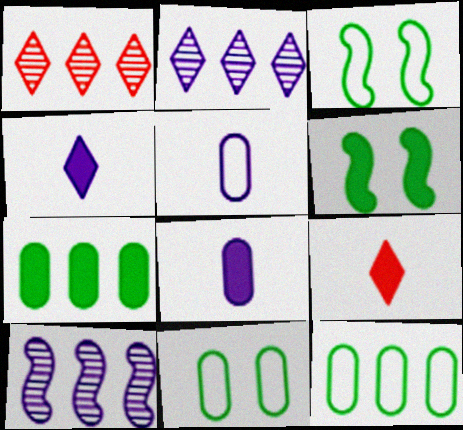[[1, 3, 8], 
[1, 5, 6], 
[9, 10, 11]]